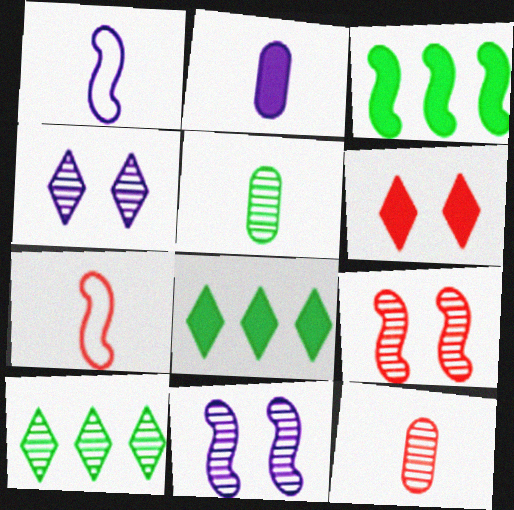[[1, 3, 9], 
[2, 3, 6], 
[3, 7, 11], 
[10, 11, 12]]